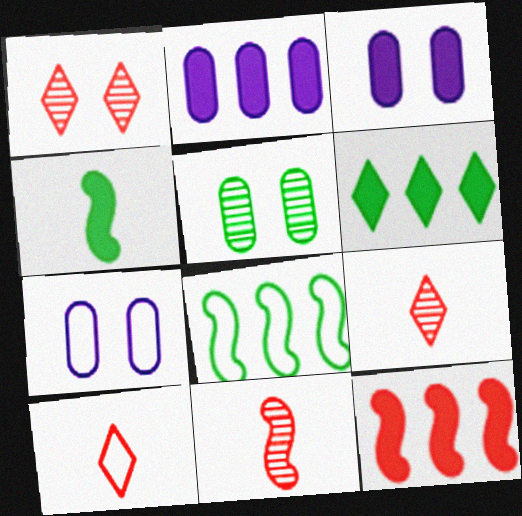[[2, 6, 12], 
[3, 8, 9], 
[6, 7, 11], 
[7, 8, 10]]